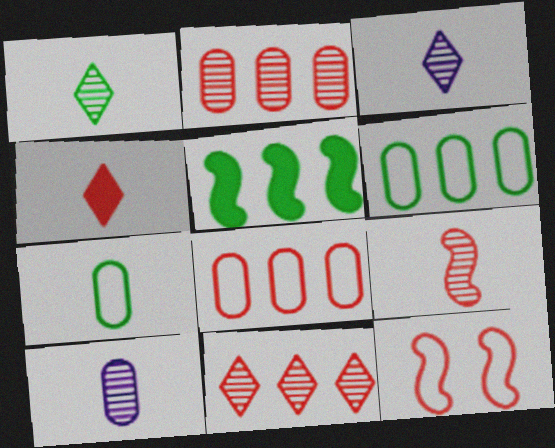[[1, 9, 10], 
[2, 4, 12]]